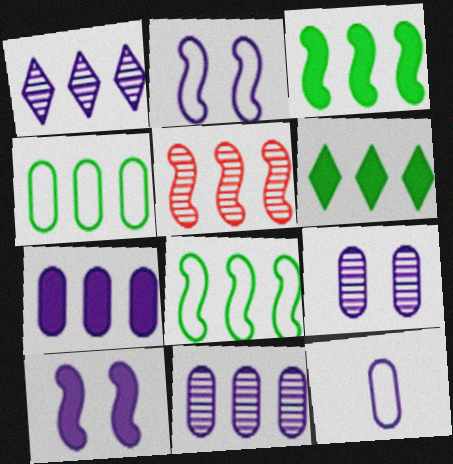[[1, 10, 12], 
[7, 9, 12]]